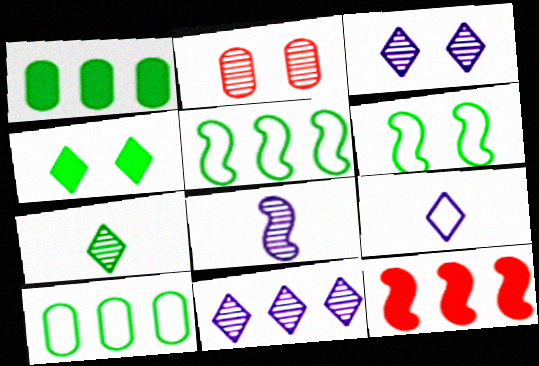[[1, 6, 7], 
[6, 8, 12], 
[10, 11, 12]]